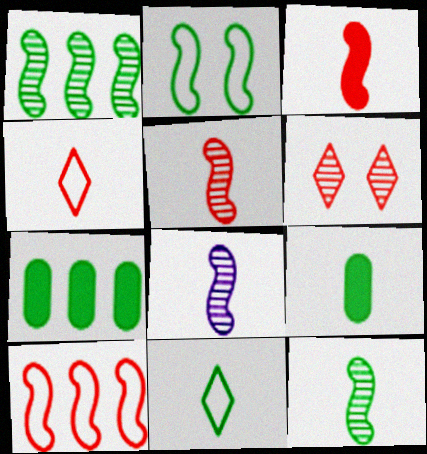[[4, 8, 9], 
[5, 8, 12], 
[9, 11, 12]]